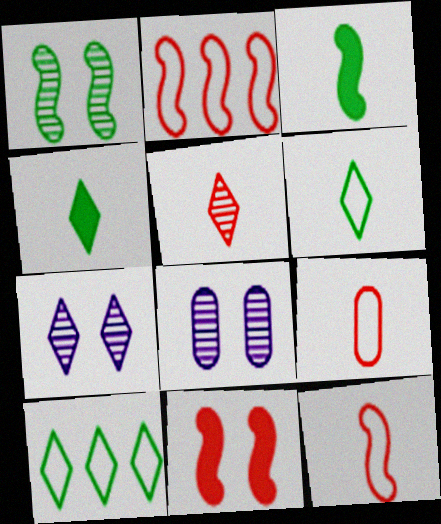[[2, 4, 8]]